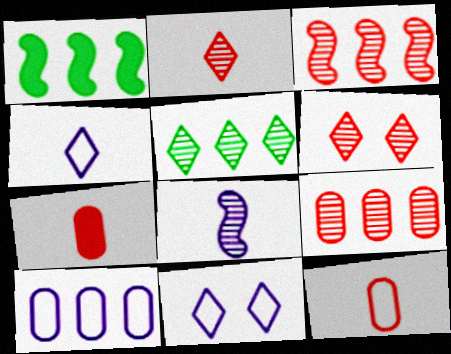[]